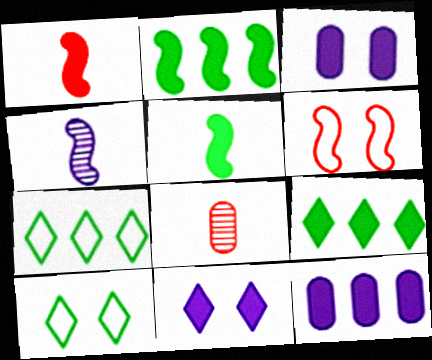[[1, 3, 9], 
[2, 4, 6]]